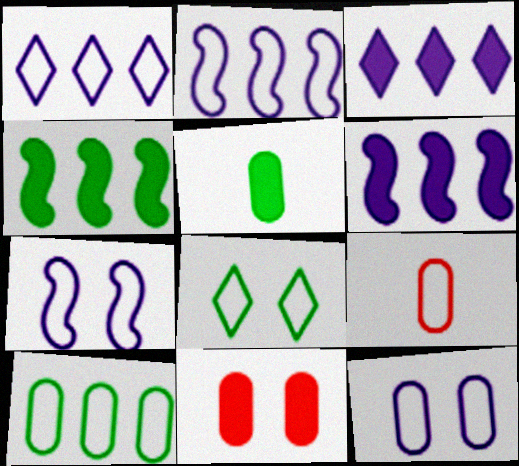[[2, 8, 9], 
[9, 10, 12]]